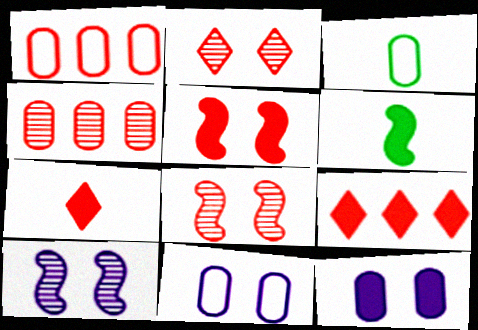[[1, 3, 11], 
[1, 7, 8], 
[3, 4, 12], 
[3, 9, 10], 
[6, 9, 12]]